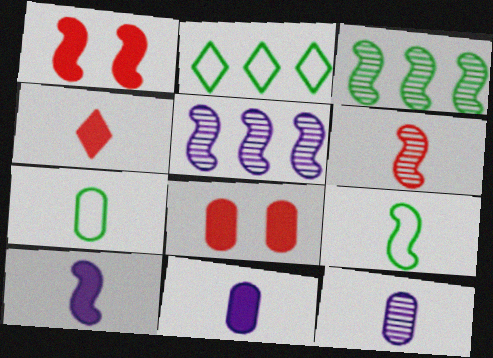[[1, 2, 12], 
[1, 5, 9], 
[4, 9, 12], 
[6, 9, 10]]